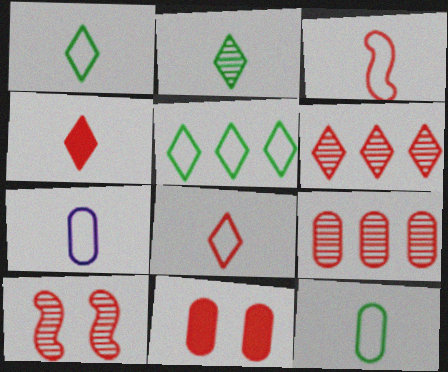[[1, 3, 7], 
[3, 6, 11]]